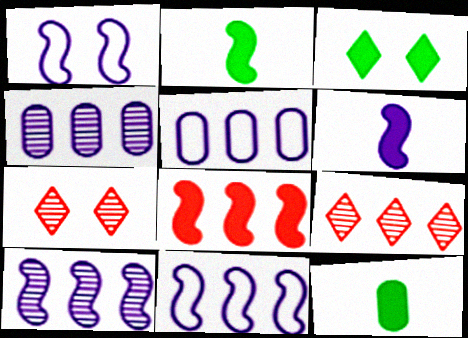[[1, 6, 10], 
[1, 9, 12], 
[2, 5, 7], 
[7, 11, 12]]